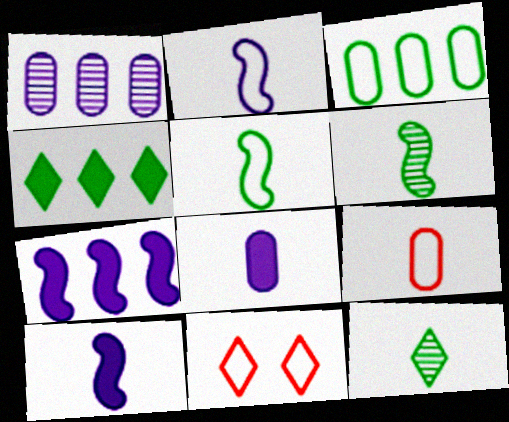[[2, 3, 11], 
[9, 10, 12]]